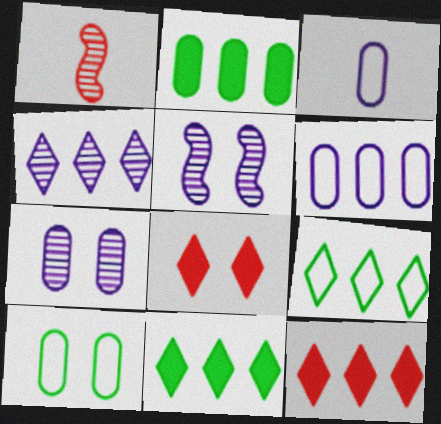[[4, 9, 12], 
[5, 8, 10]]